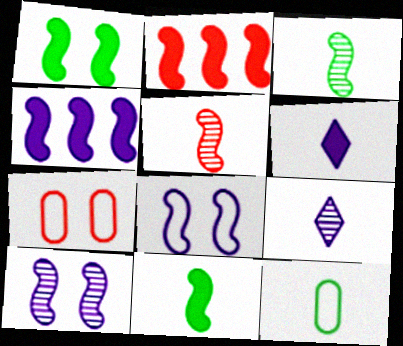[[2, 3, 8], 
[5, 6, 12]]